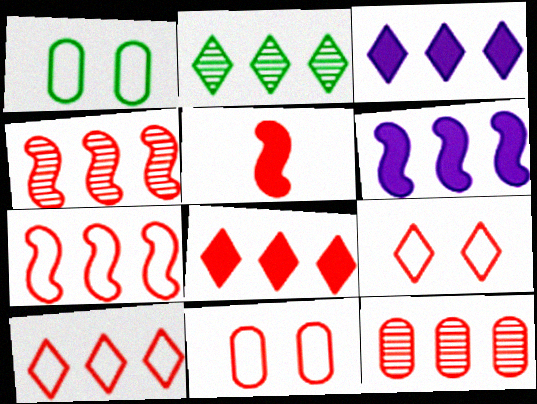[[2, 3, 10], 
[5, 9, 12], 
[7, 8, 12]]